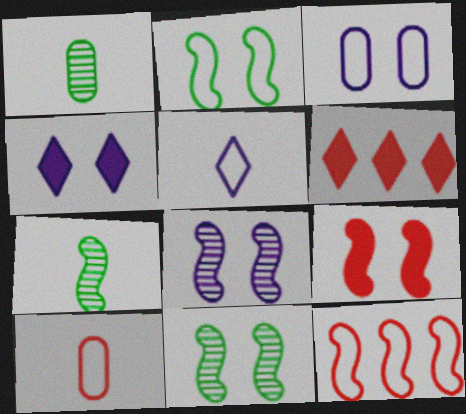[[1, 4, 12], 
[2, 8, 9], 
[3, 4, 8], 
[3, 6, 7]]